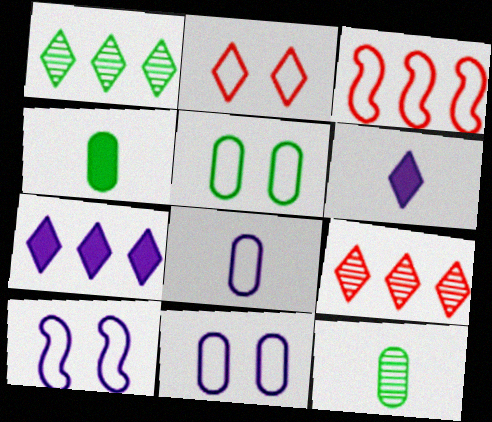[[1, 2, 6], 
[2, 5, 10], 
[4, 9, 10]]